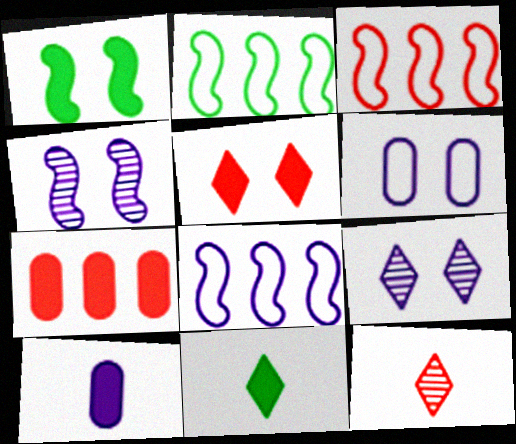[[2, 3, 8], 
[8, 9, 10]]